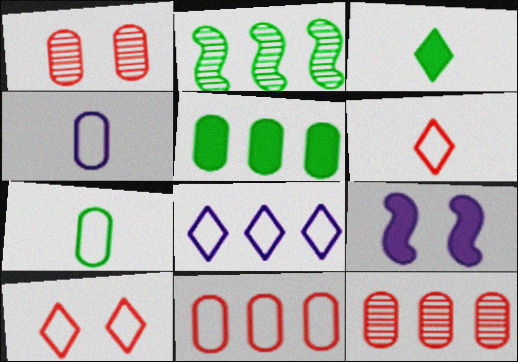[[1, 4, 5]]